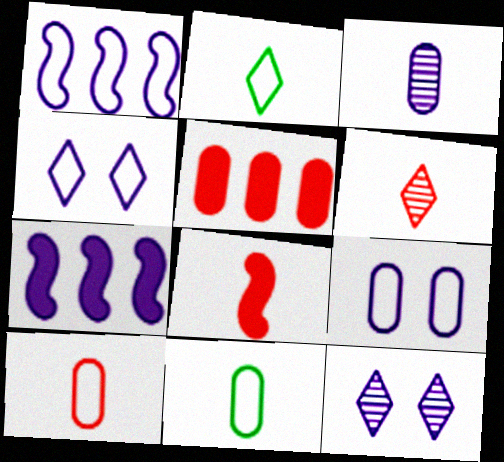[[2, 3, 8], 
[3, 4, 7], 
[6, 8, 10]]